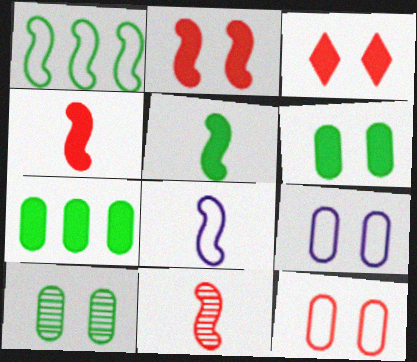[[5, 8, 11]]